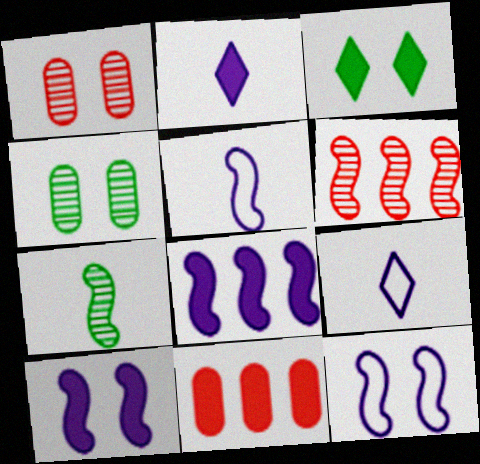[[1, 3, 12]]